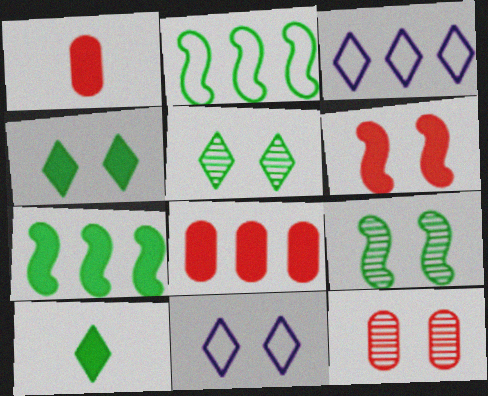[[1, 3, 9]]